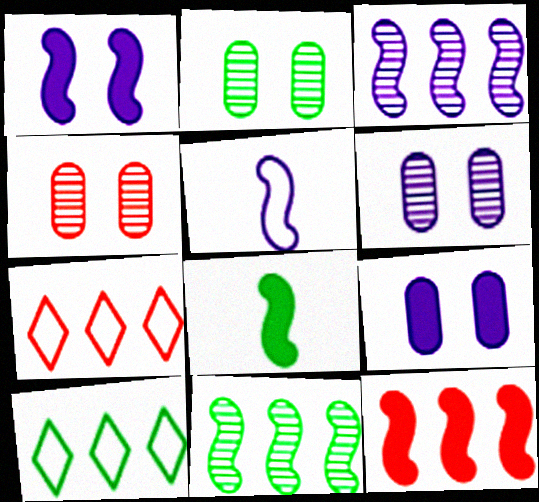[[1, 3, 5], 
[1, 8, 12], 
[2, 4, 6], 
[2, 8, 10], 
[6, 7, 8]]